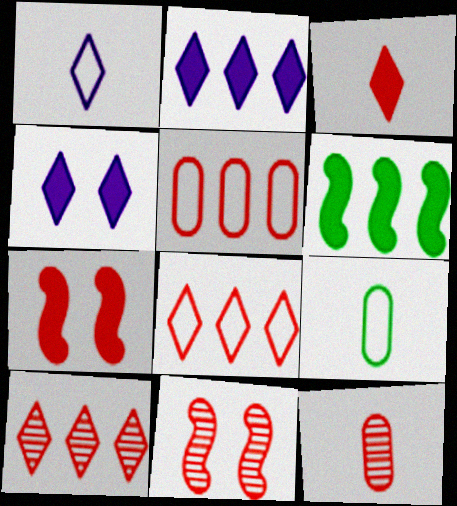[[2, 9, 11], 
[3, 5, 11], 
[7, 8, 12], 
[10, 11, 12]]